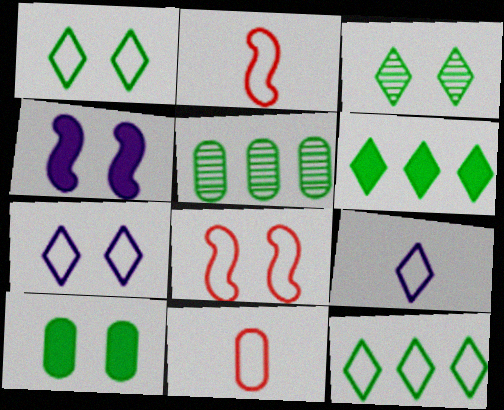[]